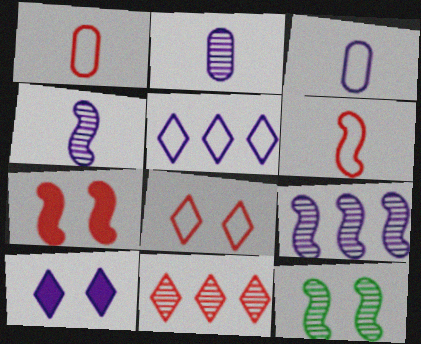[[1, 7, 11], 
[2, 11, 12], 
[3, 9, 10]]